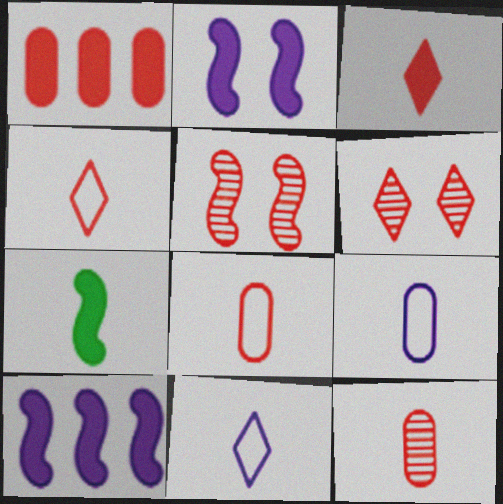[[1, 4, 5], 
[7, 11, 12]]